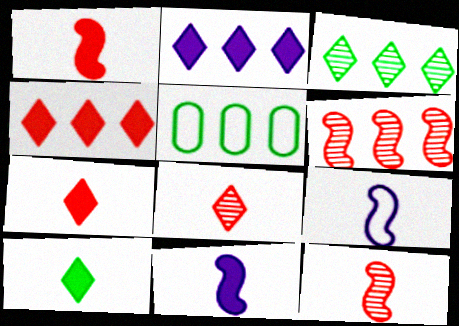[[2, 5, 6]]